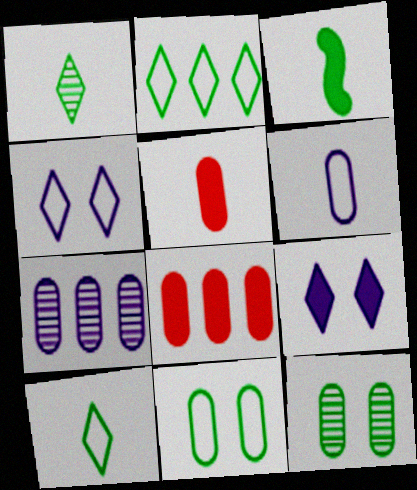[[2, 3, 12], 
[3, 8, 9], 
[5, 7, 11], 
[6, 8, 12]]